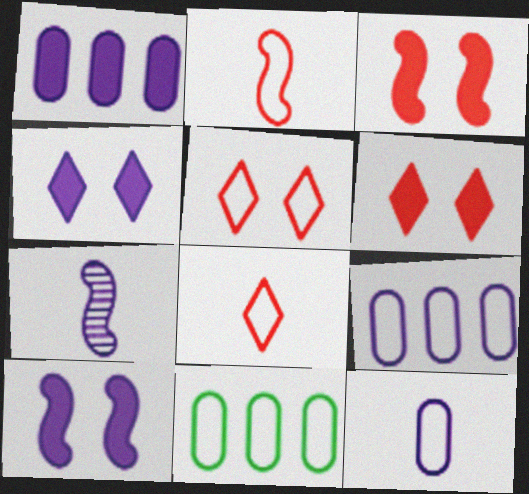[[4, 7, 9], 
[6, 7, 11]]